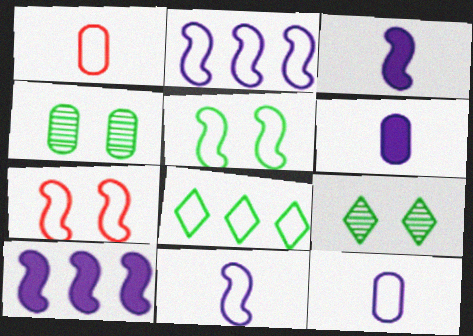[[1, 9, 10], 
[7, 8, 12]]